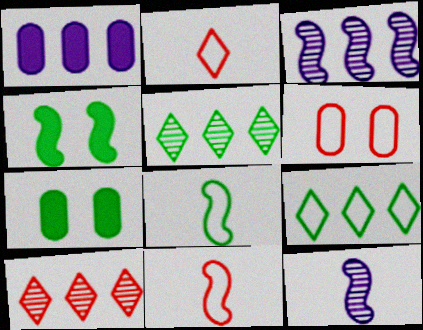[[2, 3, 7], 
[3, 4, 11], 
[5, 7, 8]]